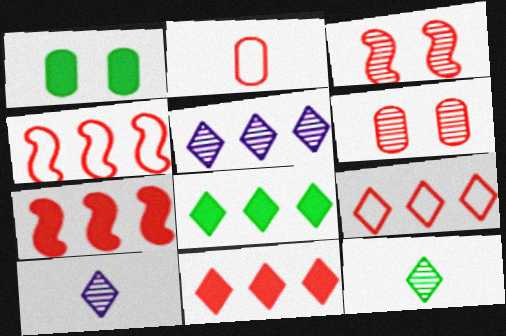[[1, 4, 10], 
[2, 3, 11], 
[5, 8, 9]]